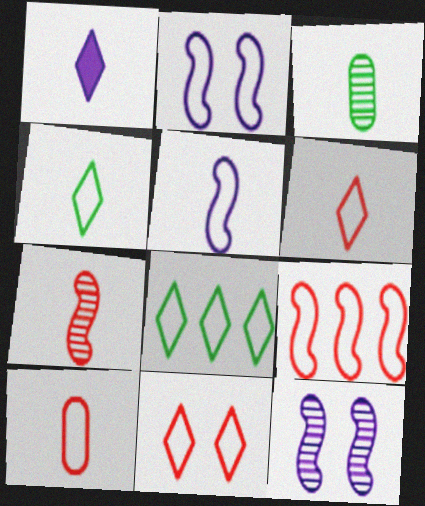[[2, 8, 10], 
[4, 5, 10], 
[9, 10, 11]]